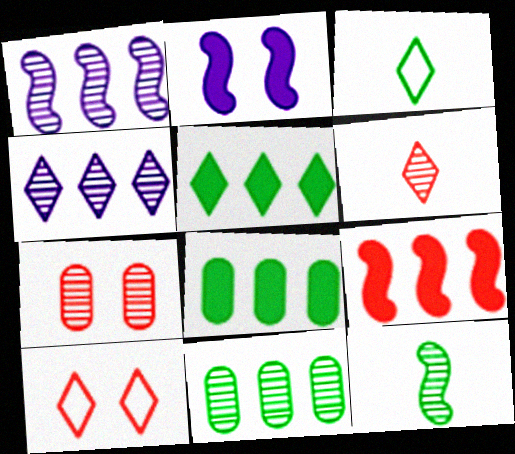[[4, 7, 12]]